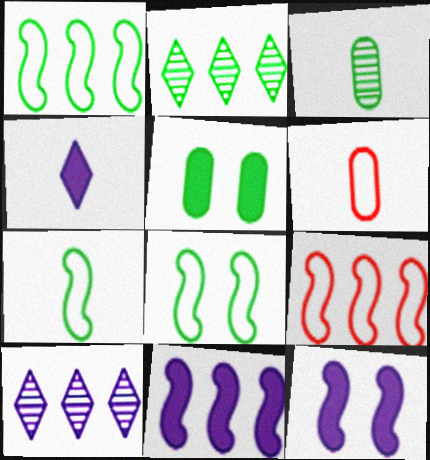[[1, 7, 8], 
[2, 5, 7], 
[2, 6, 12]]